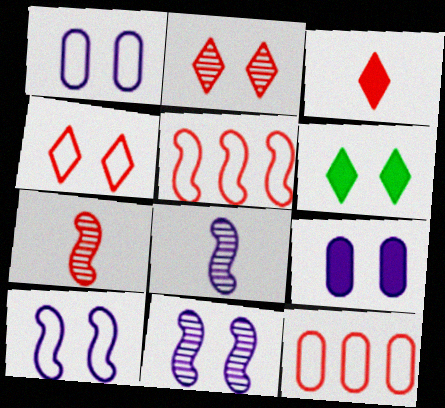[[6, 8, 12]]